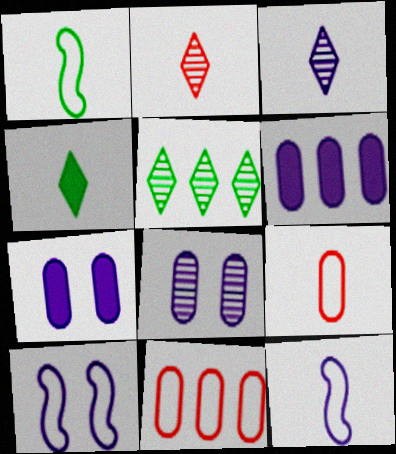[[3, 6, 10]]